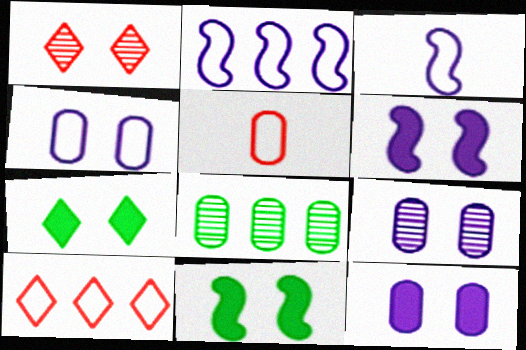[[1, 4, 11], 
[4, 9, 12], 
[5, 8, 12]]